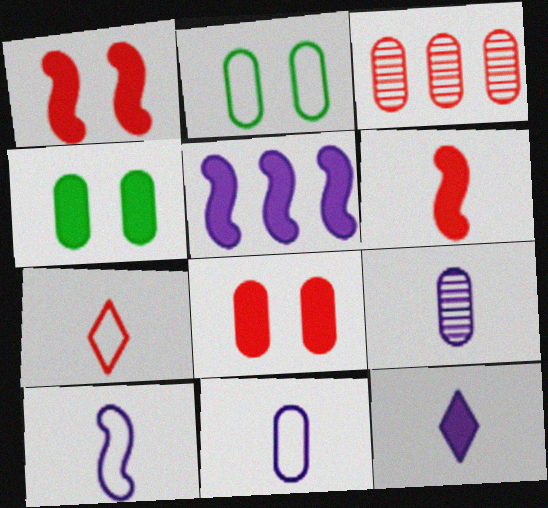[[1, 3, 7], 
[3, 4, 11], 
[9, 10, 12]]